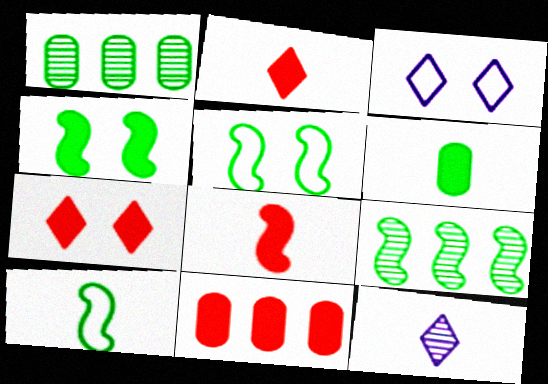[[1, 3, 8], 
[4, 9, 10], 
[5, 11, 12], 
[7, 8, 11]]